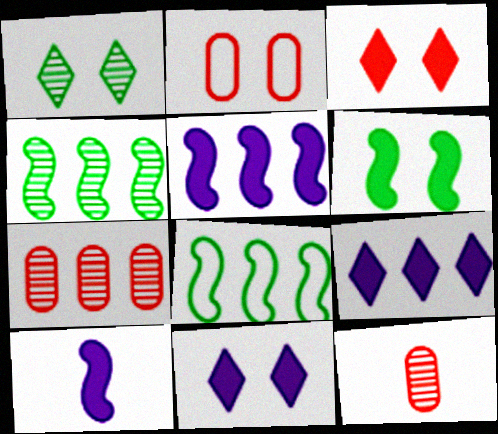[[7, 8, 9], 
[8, 11, 12]]